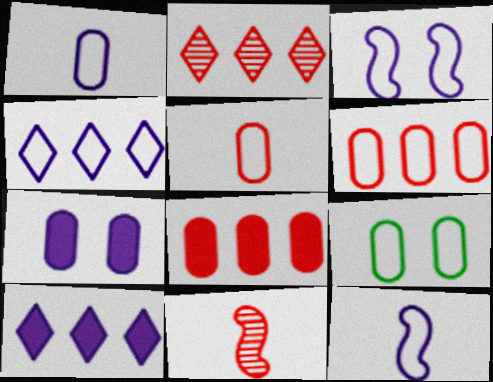[[1, 3, 4], 
[1, 6, 9], 
[9, 10, 11]]